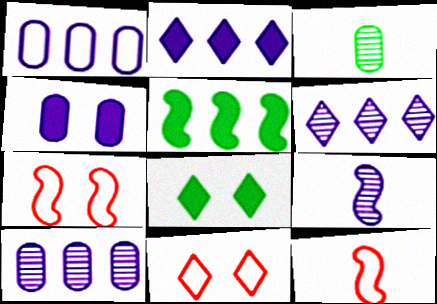[[2, 3, 7], 
[5, 7, 9], 
[8, 10, 12]]